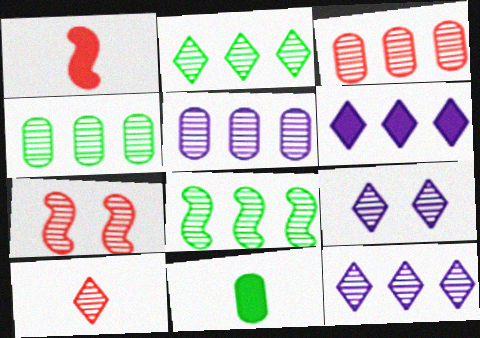[[2, 4, 8], 
[2, 9, 10], 
[3, 4, 5], 
[3, 7, 10], 
[3, 8, 12]]